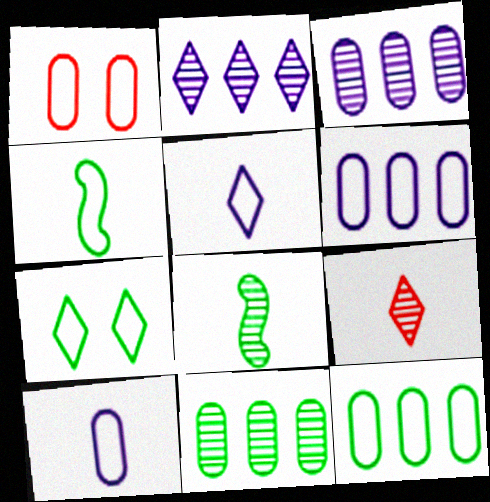[[1, 10, 12], 
[4, 7, 12]]